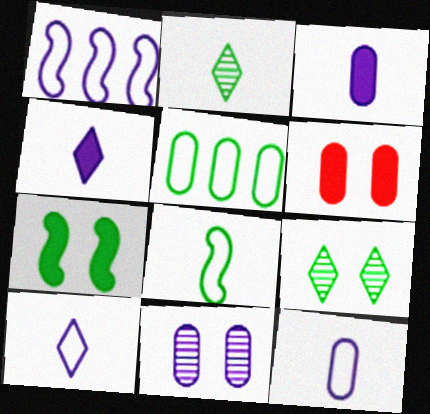[[1, 2, 6], 
[1, 4, 11], 
[2, 5, 7]]